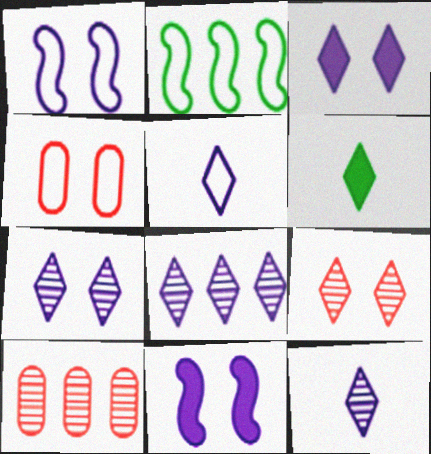[[1, 6, 10], 
[2, 4, 5], 
[3, 5, 8], 
[7, 8, 12]]